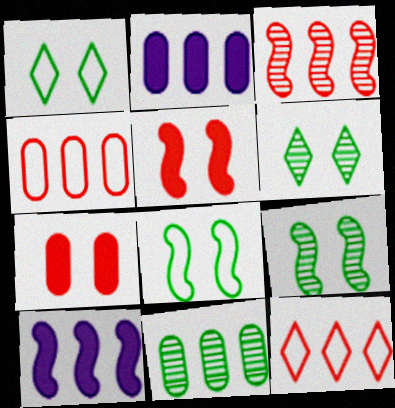[[2, 4, 11], 
[10, 11, 12]]